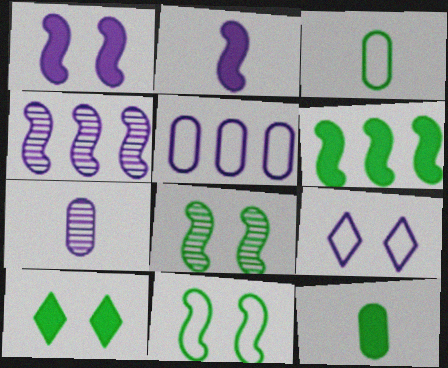[[6, 10, 12]]